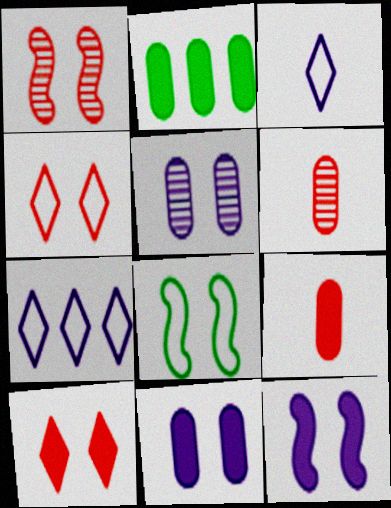[[1, 2, 3], 
[1, 8, 12], 
[2, 9, 11], 
[5, 8, 10]]